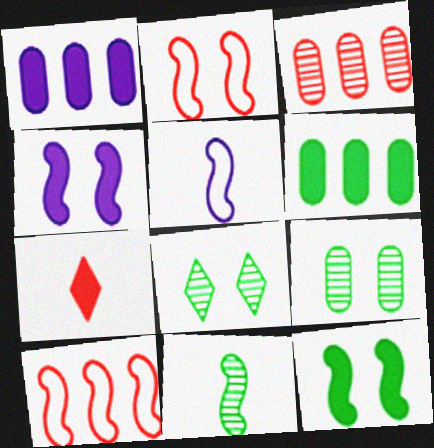[[1, 7, 12], 
[2, 3, 7], 
[4, 6, 7], 
[4, 10, 11]]